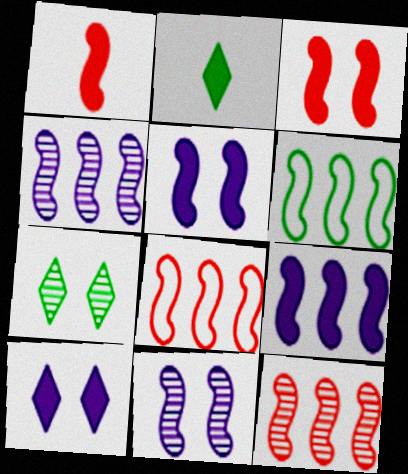[[1, 6, 11], 
[6, 9, 12]]